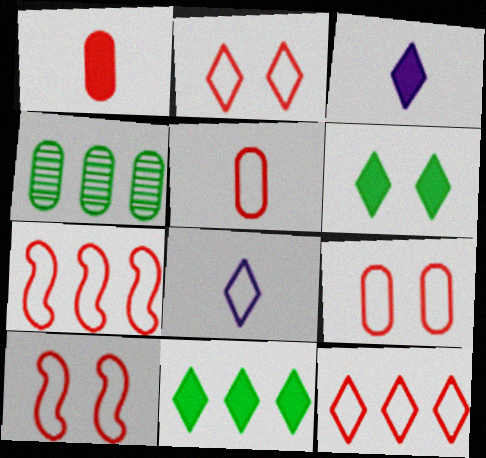[[2, 5, 7], 
[2, 9, 10], 
[3, 4, 10], 
[5, 10, 12]]